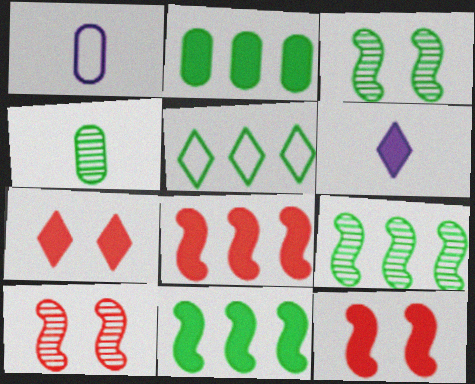[[1, 7, 9], 
[2, 5, 9], 
[2, 6, 12]]